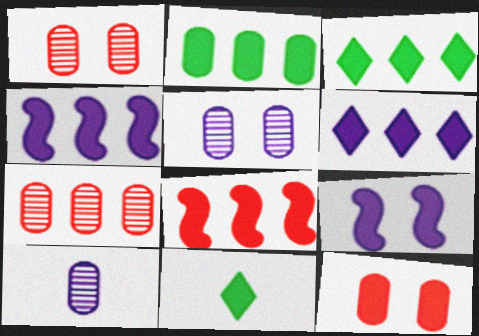[[2, 6, 8], 
[4, 11, 12]]